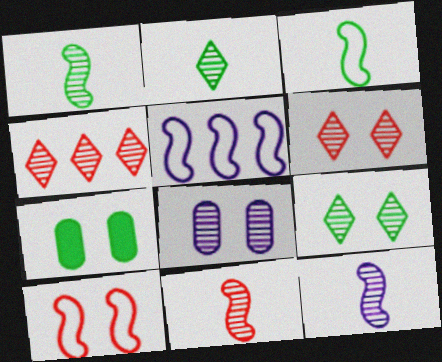[[1, 4, 8], 
[1, 11, 12], 
[3, 5, 10]]